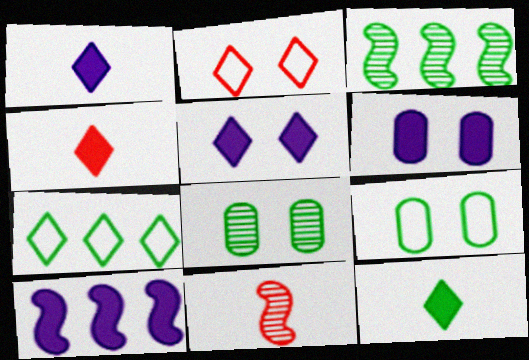[[1, 4, 12], 
[1, 6, 10], 
[3, 9, 12], 
[6, 7, 11]]